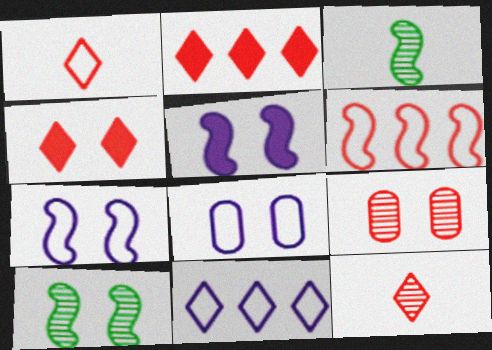[[2, 3, 8], 
[3, 5, 6], 
[4, 8, 10]]